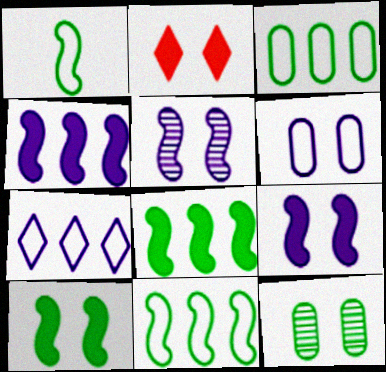[]